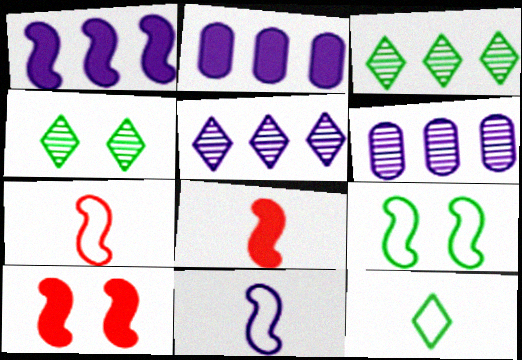[[2, 4, 7], 
[6, 10, 12]]